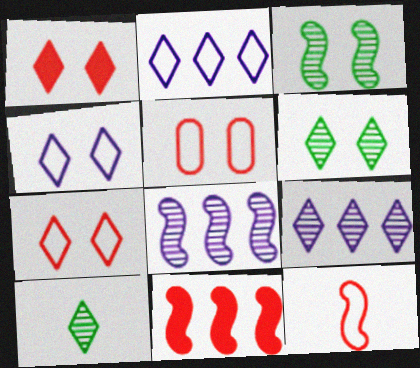[[1, 2, 10], 
[1, 4, 6]]